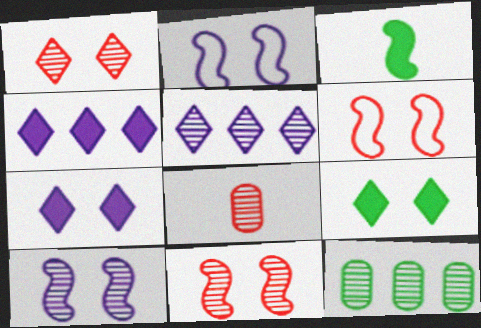[]